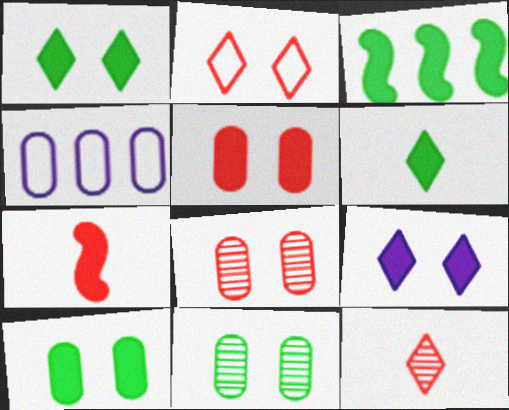[[3, 6, 10]]